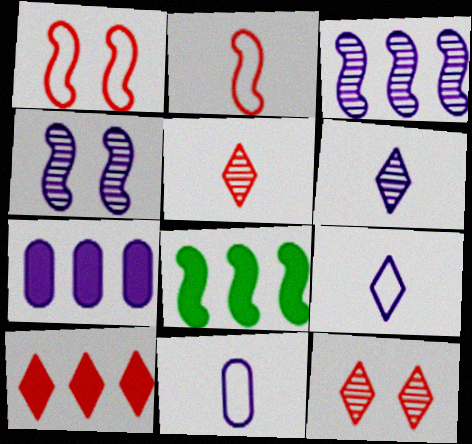[[2, 4, 8], 
[4, 7, 9], 
[7, 8, 10], 
[8, 11, 12]]